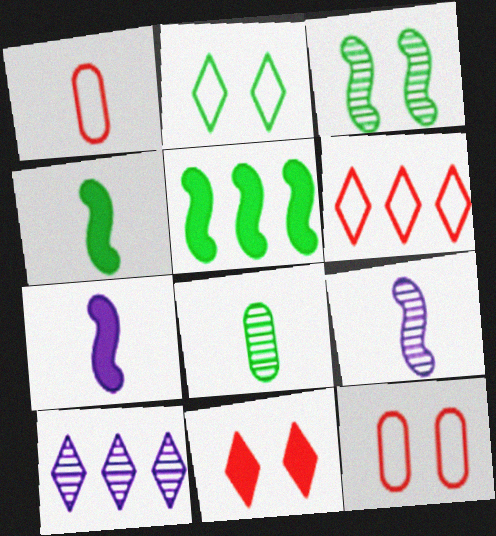[[2, 5, 8], 
[4, 10, 12]]